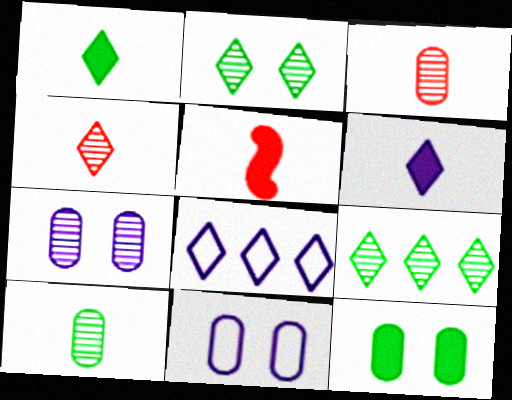[[5, 9, 11]]